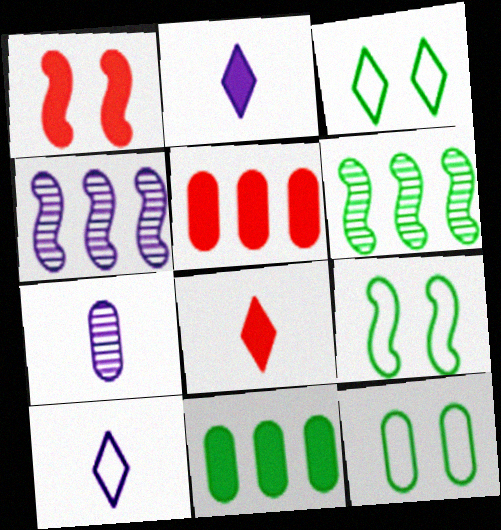[[1, 2, 11], 
[1, 5, 8], 
[3, 9, 12], 
[4, 8, 12], 
[5, 7, 12]]